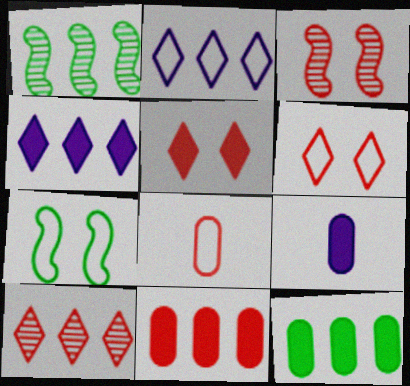[[1, 2, 11], 
[1, 6, 9], 
[2, 7, 8], 
[7, 9, 10]]